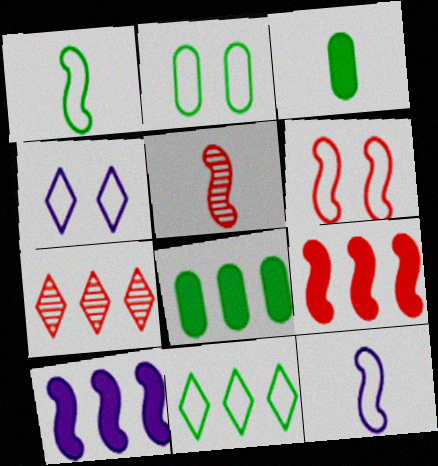[[1, 2, 11], 
[2, 4, 6], 
[4, 5, 8], 
[5, 6, 9]]